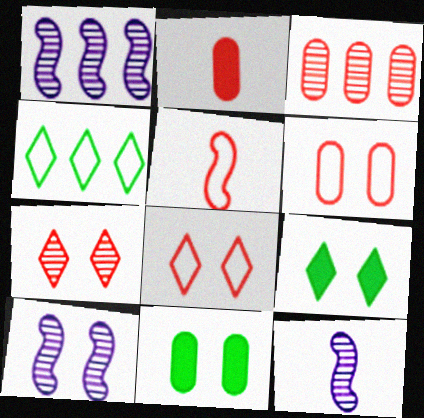[[1, 10, 12], 
[2, 3, 6], 
[2, 4, 10], 
[6, 9, 10], 
[8, 10, 11]]